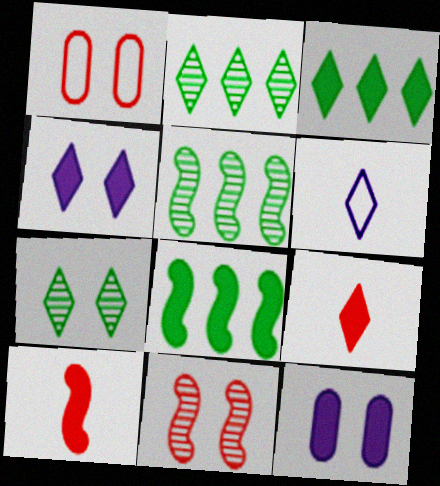[[3, 4, 9], 
[3, 10, 12], 
[8, 9, 12]]